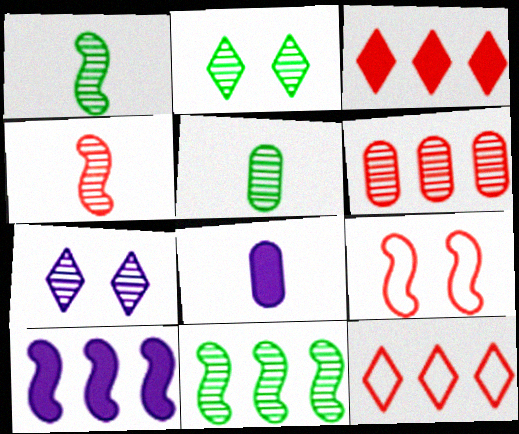[[1, 6, 7], 
[1, 9, 10], 
[2, 5, 11]]